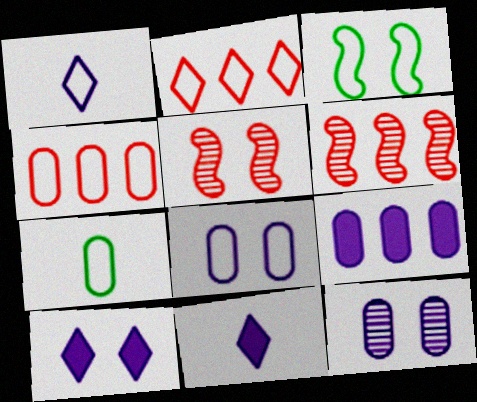[[1, 3, 4], 
[4, 7, 8], 
[6, 7, 10]]